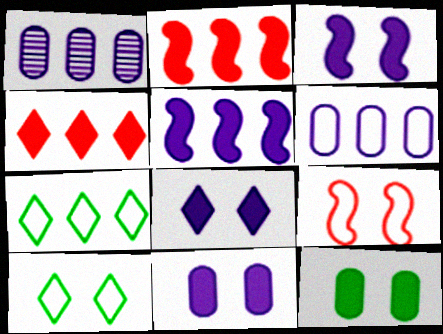[[1, 2, 7], 
[3, 8, 11]]